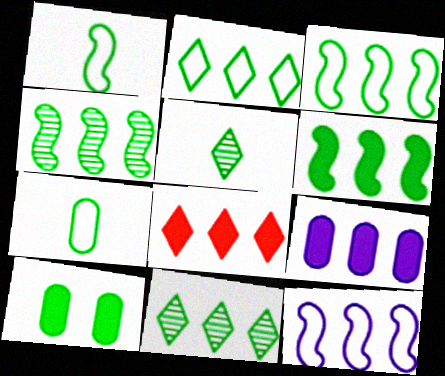[[1, 10, 11], 
[3, 4, 6], 
[3, 5, 10], 
[6, 8, 9]]